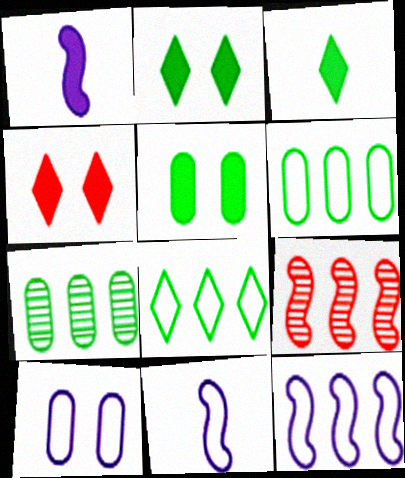[[3, 9, 10], 
[4, 7, 11]]